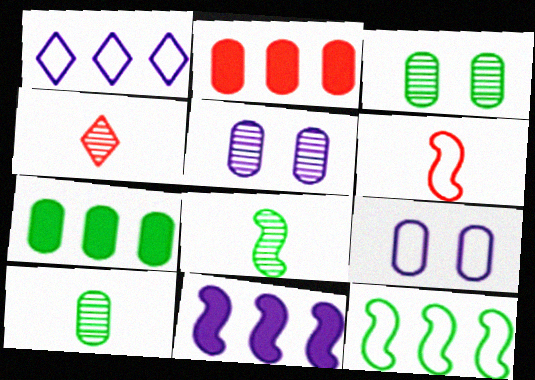[[2, 9, 10]]